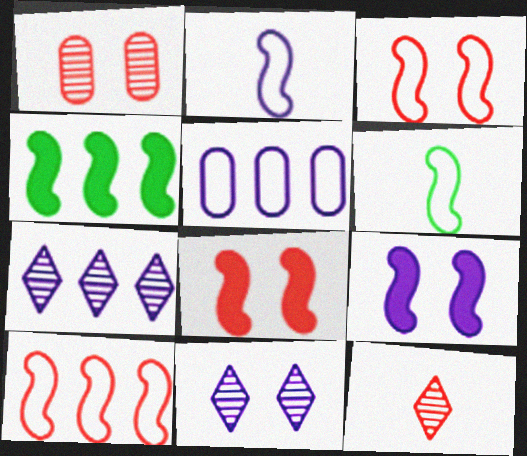[]